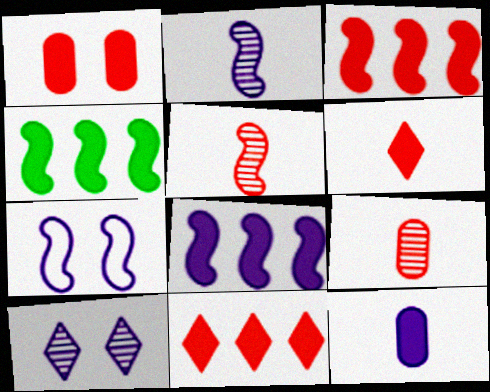[[1, 3, 6], 
[2, 7, 8], 
[3, 4, 8], 
[4, 5, 7]]